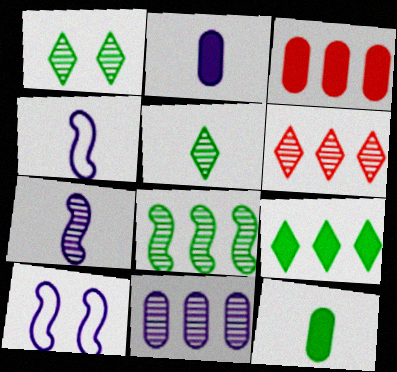[[1, 3, 4], 
[3, 5, 10], 
[6, 8, 11], 
[6, 10, 12]]